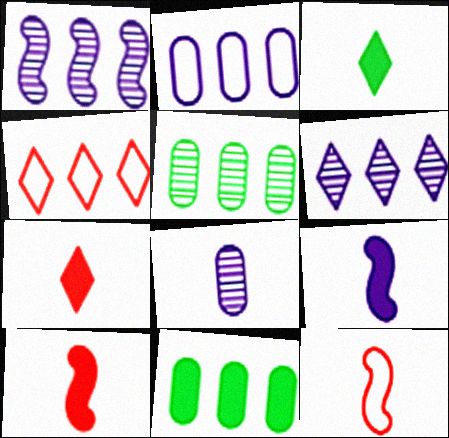[[1, 4, 11], 
[3, 8, 12]]